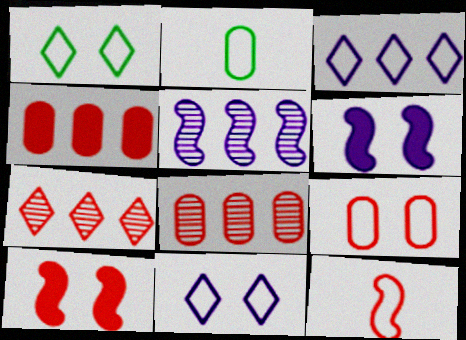[[2, 6, 7]]